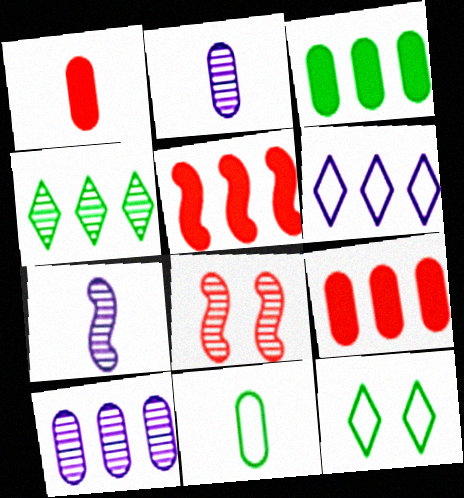[[1, 2, 11], 
[2, 4, 8], 
[2, 5, 12], 
[7, 9, 12]]